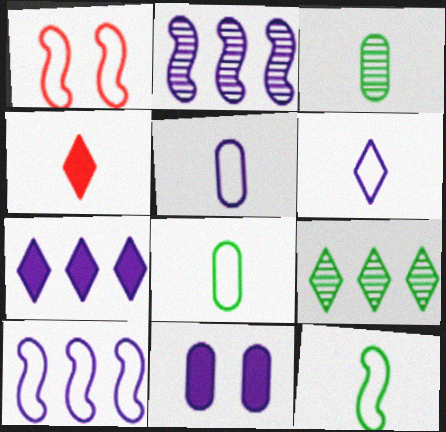[[1, 3, 7], 
[1, 10, 12], 
[2, 6, 11]]